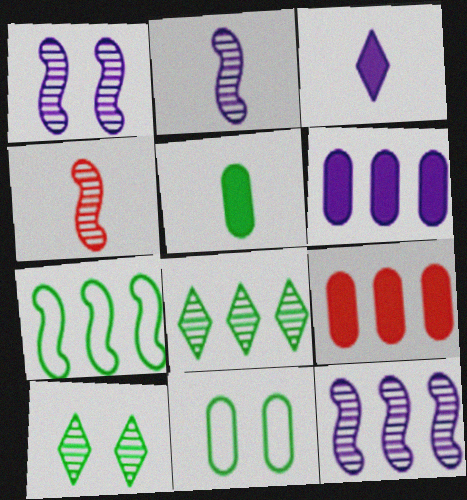[[1, 2, 12], 
[5, 7, 10]]